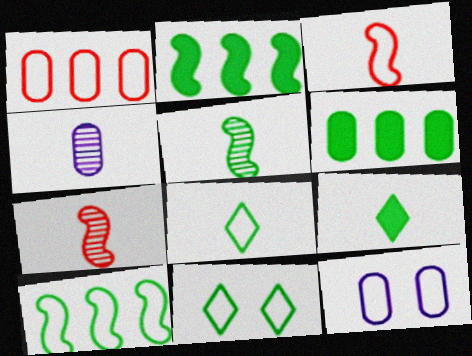[[3, 4, 9], 
[5, 6, 11]]